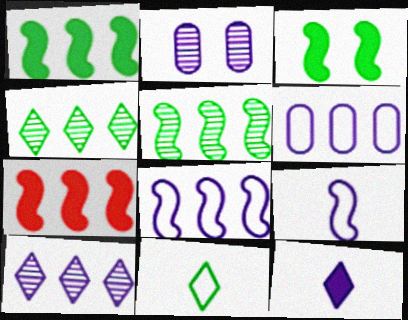[[2, 7, 11], 
[2, 8, 12], 
[4, 6, 7], 
[5, 7, 8]]